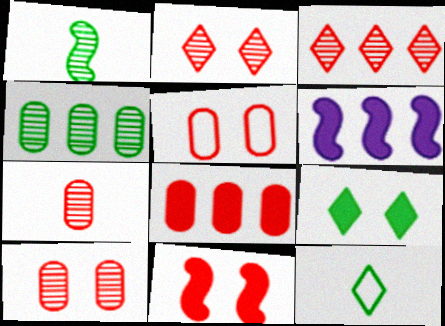[[2, 5, 11], 
[5, 7, 8], 
[6, 10, 12]]